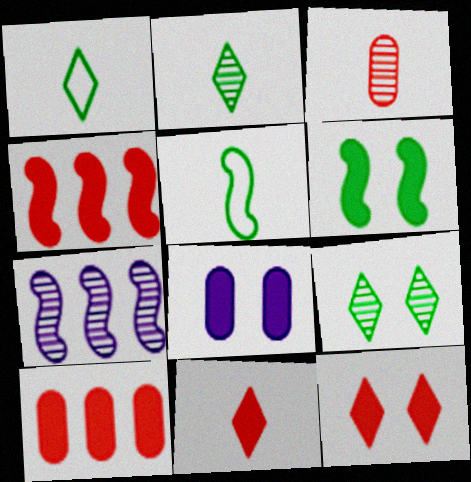[[3, 7, 9], 
[6, 8, 12]]